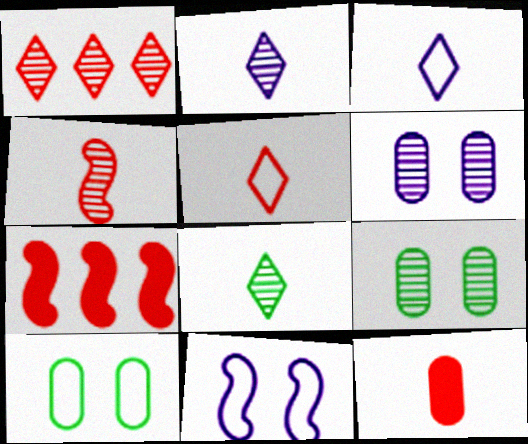[[2, 7, 10], 
[3, 7, 9], 
[4, 5, 12]]